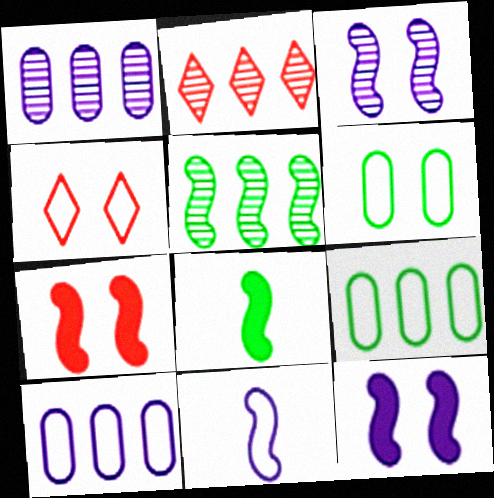[[1, 2, 5], 
[1, 4, 8], 
[4, 9, 11], 
[5, 7, 11]]